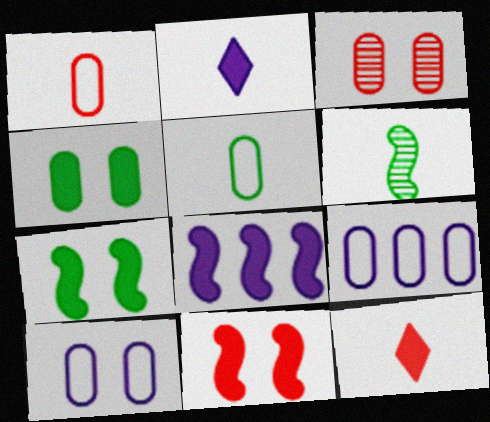[[1, 2, 6], 
[3, 4, 10], 
[4, 8, 12]]